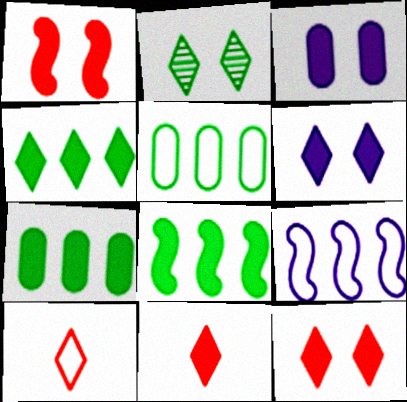[[3, 8, 11], 
[4, 6, 11], 
[4, 7, 8]]